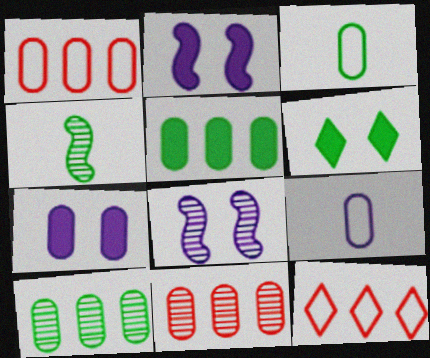[[3, 7, 11], 
[4, 7, 12]]